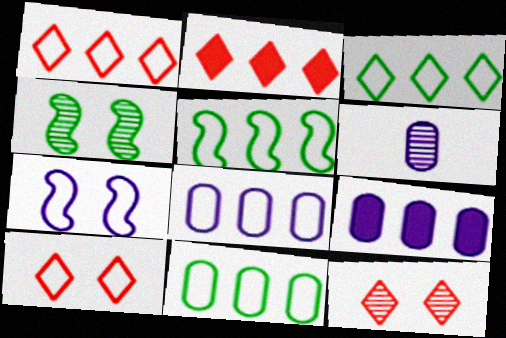[[1, 5, 8], 
[3, 5, 11]]